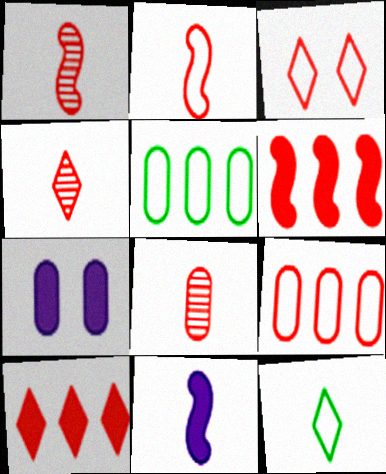[[1, 4, 8], 
[2, 3, 9], 
[3, 4, 10], 
[3, 6, 8], 
[5, 7, 8], 
[8, 11, 12]]